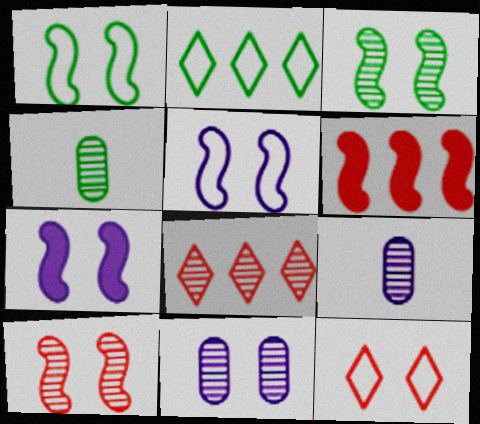[[1, 7, 10], 
[3, 8, 9]]